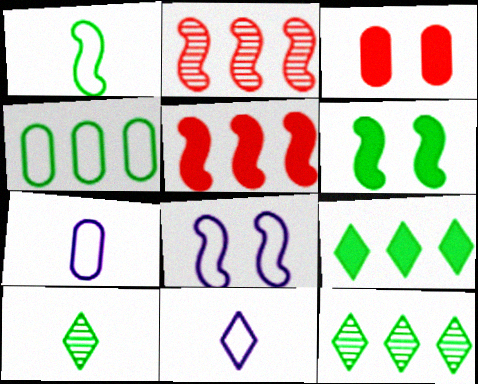[[4, 6, 10]]